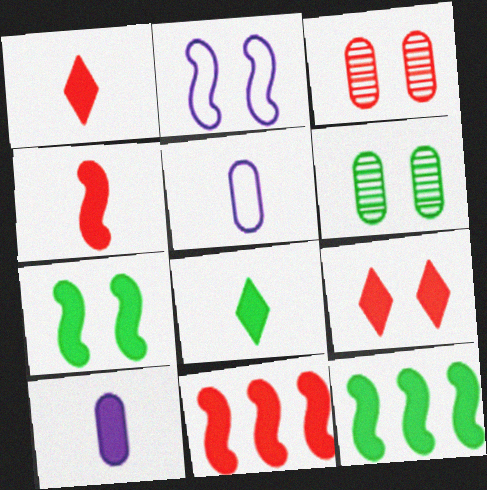[[2, 6, 9], 
[4, 8, 10], 
[9, 10, 12]]